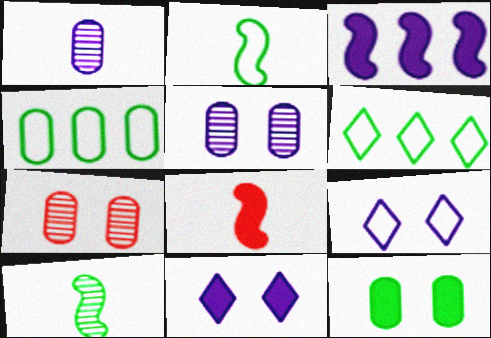[[1, 3, 9], 
[5, 6, 8], 
[6, 10, 12]]